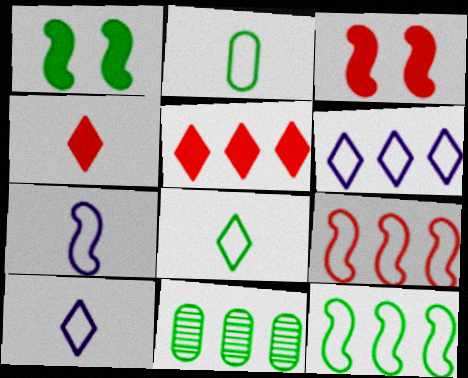[[1, 8, 11], 
[3, 10, 11]]